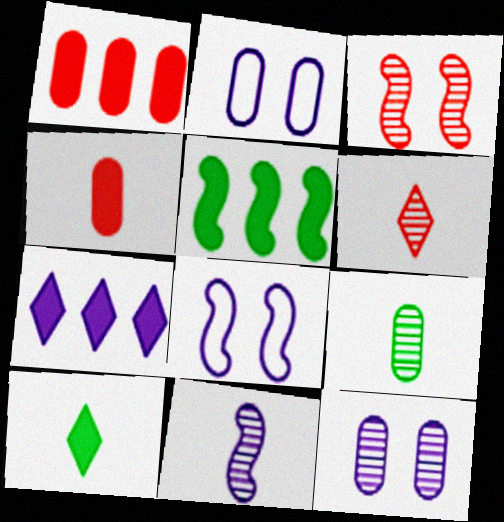[[1, 2, 9], 
[1, 5, 7], 
[2, 5, 6], 
[2, 7, 11], 
[6, 9, 11]]